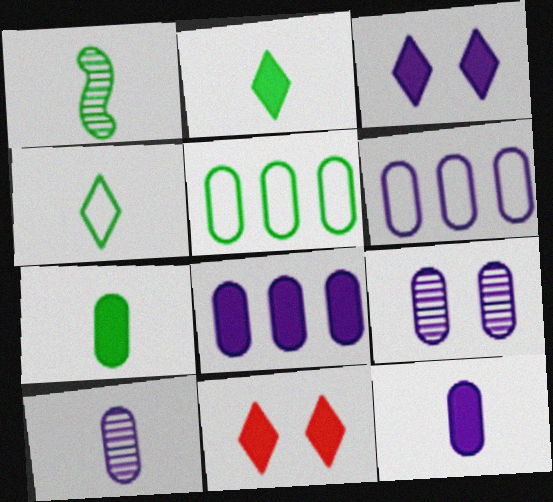[[1, 4, 7], 
[1, 6, 11], 
[6, 9, 12]]